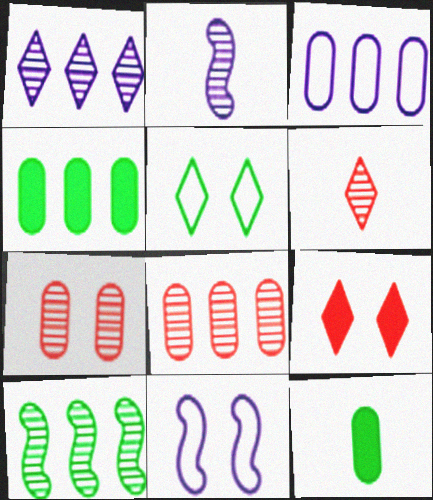[[1, 8, 10], 
[3, 4, 8], 
[3, 7, 12], 
[4, 6, 11], 
[5, 10, 12]]